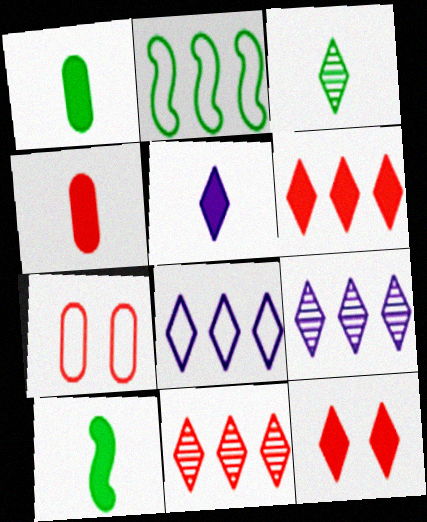[[3, 8, 12], 
[4, 5, 10], 
[7, 9, 10]]